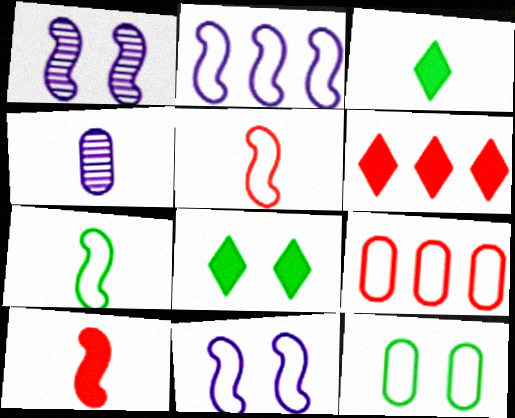[[1, 3, 9], 
[3, 4, 5]]